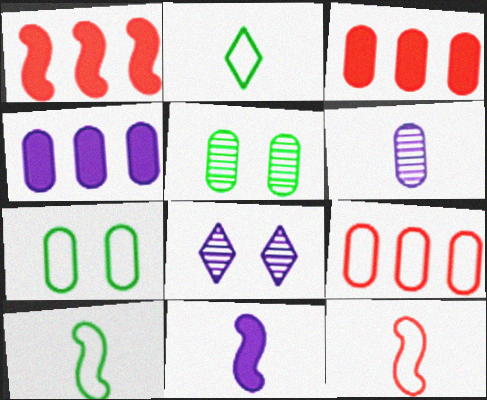[[3, 6, 7], 
[3, 8, 10]]